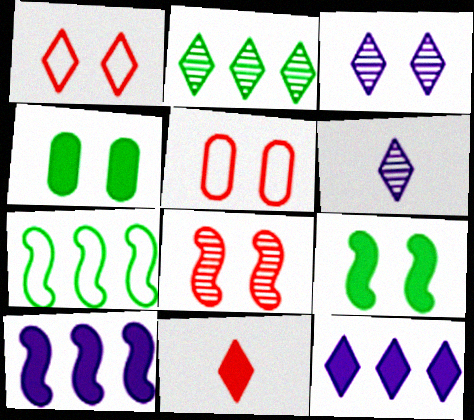[[3, 5, 9], 
[4, 10, 11]]